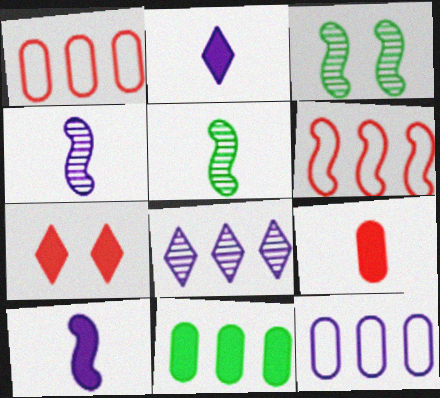[[1, 2, 3], 
[3, 6, 10], 
[5, 7, 12], 
[6, 8, 11], 
[7, 10, 11]]